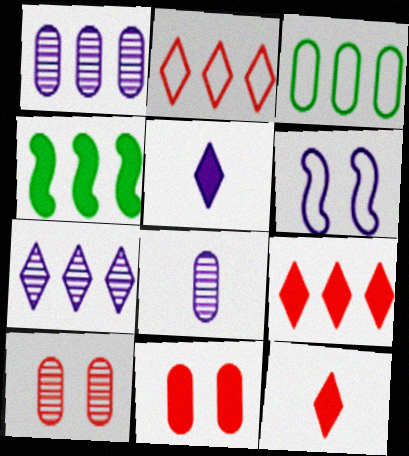[[1, 2, 4], 
[1, 5, 6], 
[3, 8, 11], 
[4, 5, 11]]